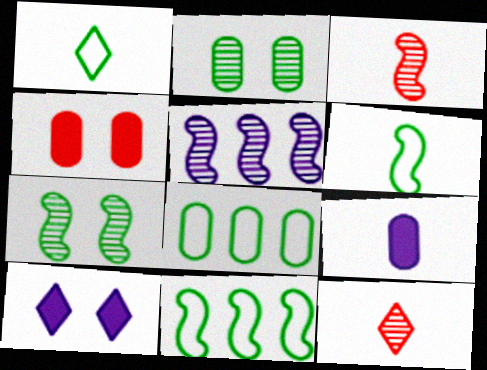[[1, 3, 9], 
[1, 4, 5], 
[2, 5, 12], 
[3, 5, 7], 
[3, 8, 10], 
[6, 9, 12]]